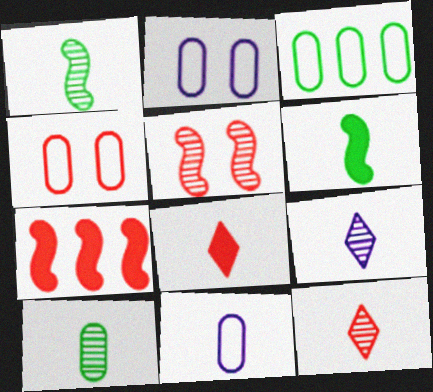[[1, 8, 11], 
[3, 4, 11], 
[4, 7, 12], 
[6, 11, 12]]